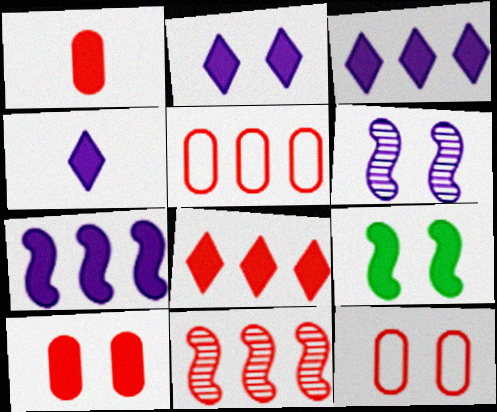[[1, 3, 9], 
[2, 3, 4], 
[2, 9, 10], 
[5, 8, 11]]